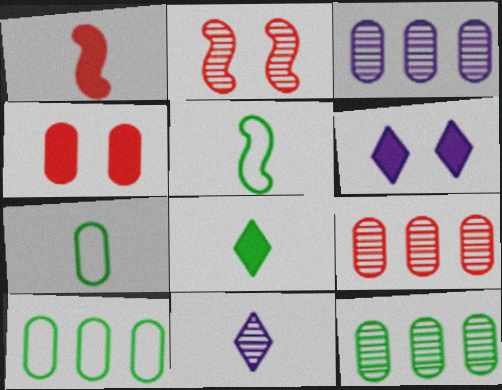[[1, 7, 11], 
[2, 11, 12], 
[3, 4, 7], 
[3, 9, 12], 
[5, 6, 9]]